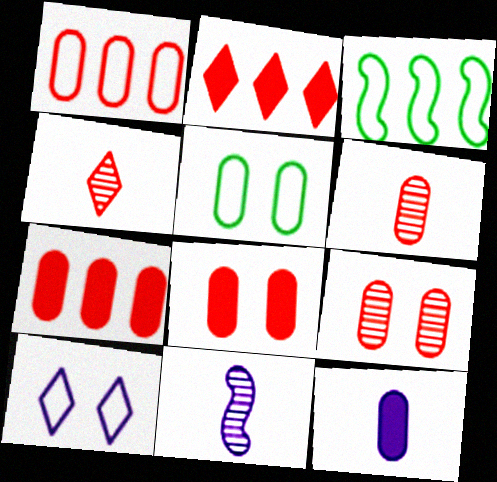[[1, 6, 8], 
[2, 5, 11]]